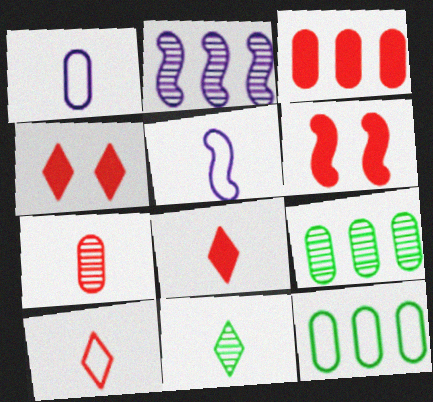[[3, 6, 8], 
[4, 5, 9]]